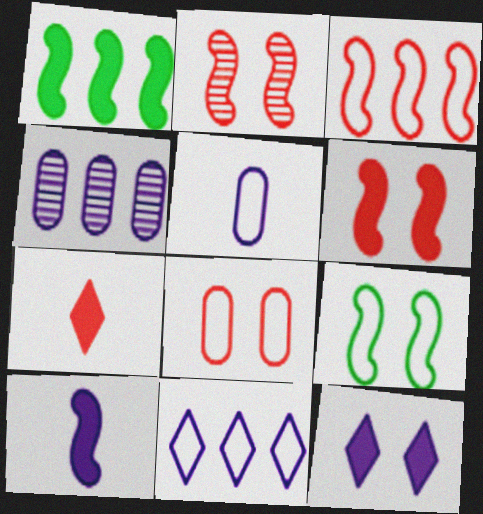[[1, 6, 10], 
[4, 7, 9]]